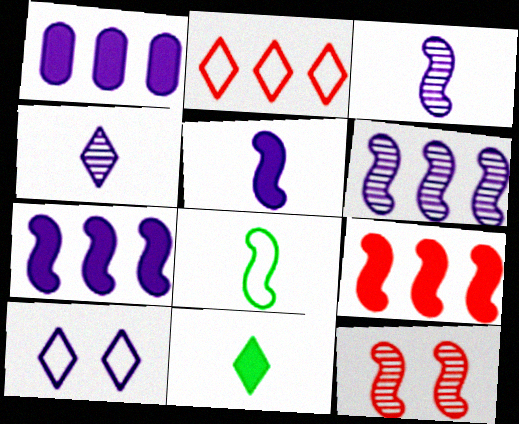[[1, 3, 10], 
[7, 8, 12]]